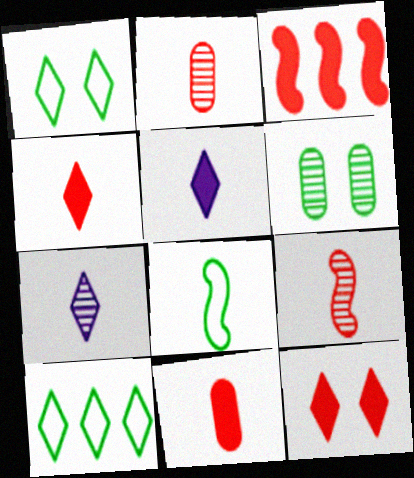[[2, 5, 8], 
[3, 11, 12], 
[7, 8, 11], 
[7, 10, 12]]